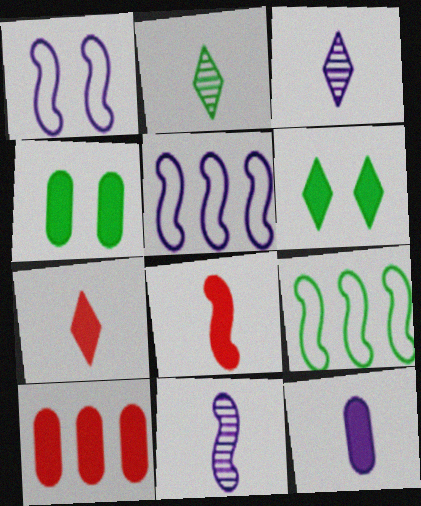[[1, 2, 10], 
[2, 4, 9], 
[4, 10, 12]]